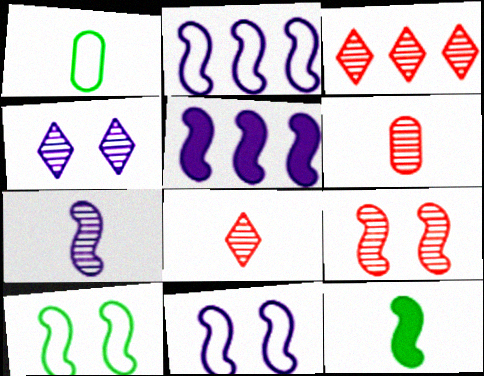[[2, 9, 12], 
[3, 6, 9], 
[5, 7, 11]]